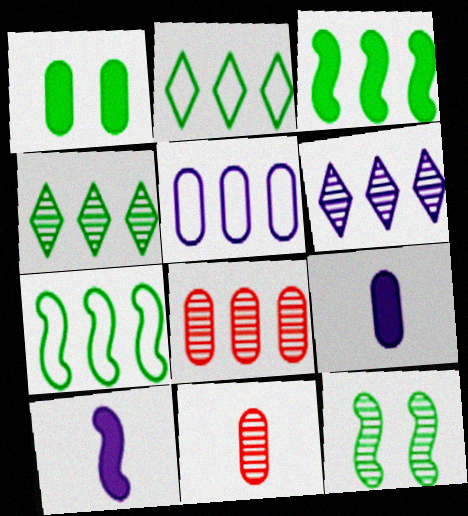[[1, 5, 11], 
[6, 11, 12]]